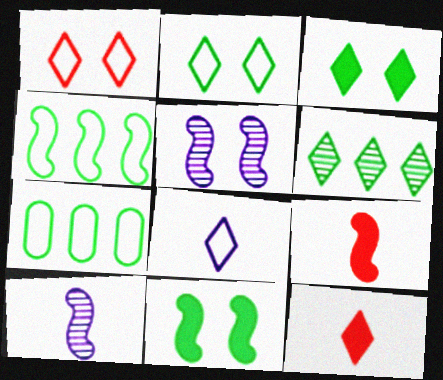[[4, 5, 9], 
[5, 7, 12]]